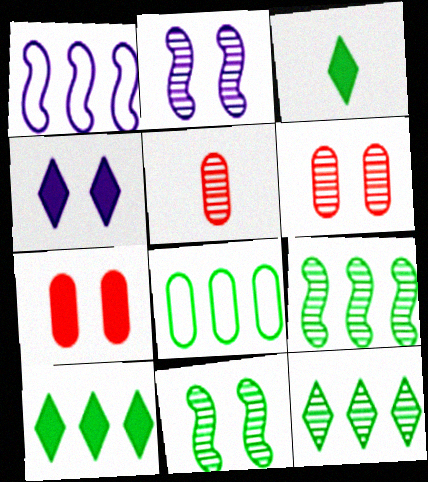[[1, 3, 6], 
[2, 5, 12], 
[3, 8, 11], 
[8, 9, 10]]